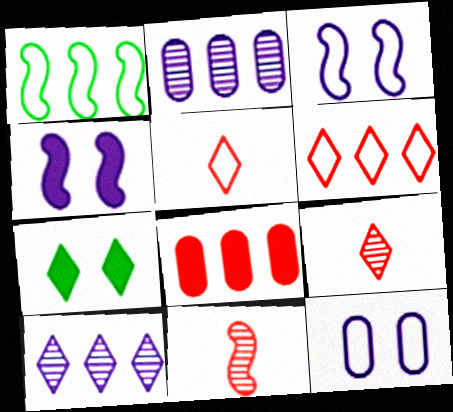[[1, 4, 11], 
[1, 5, 12], 
[1, 8, 10], 
[5, 7, 10]]